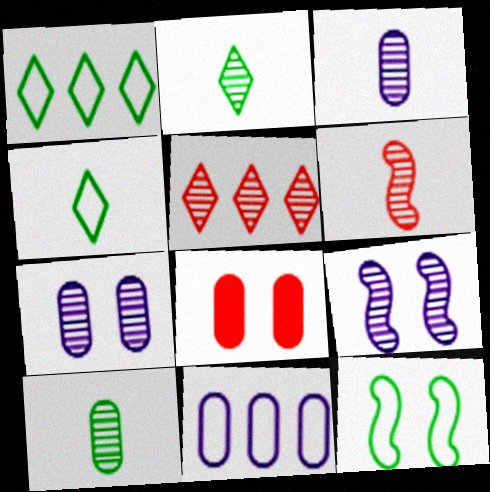[[2, 3, 6], 
[5, 9, 10], 
[8, 10, 11]]